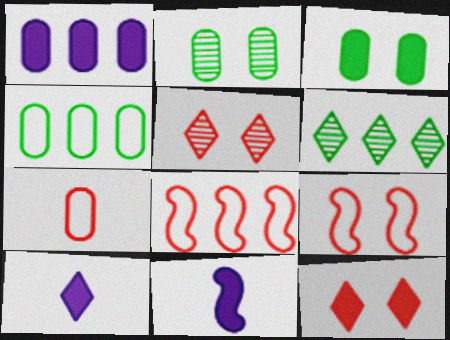[[1, 2, 7], 
[1, 6, 8], 
[2, 8, 10], 
[4, 5, 11]]